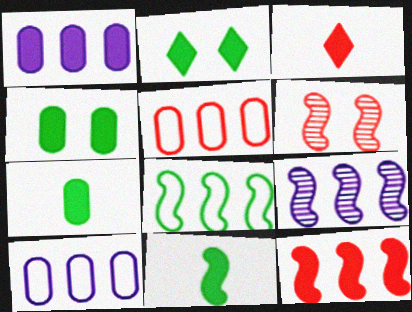[[3, 5, 6], 
[8, 9, 12]]